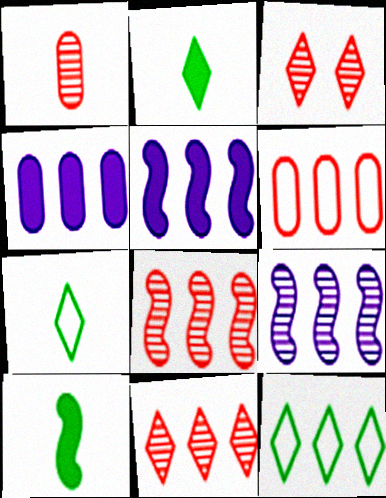[[1, 3, 8], 
[4, 8, 12]]